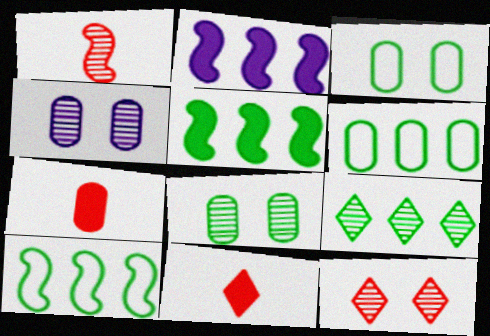[[1, 4, 9], 
[4, 6, 7], 
[4, 10, 11], 
[5, 6, 9]]